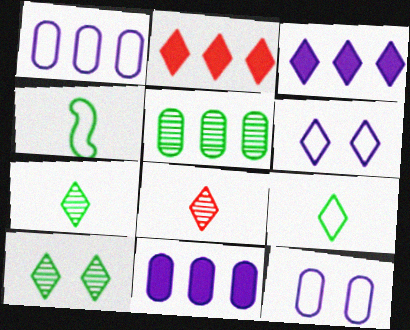[[2, 6, 7]]